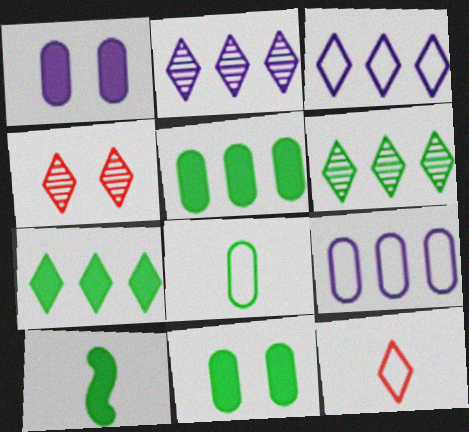[[4, 9, 10], 
[7, 10, 11]]